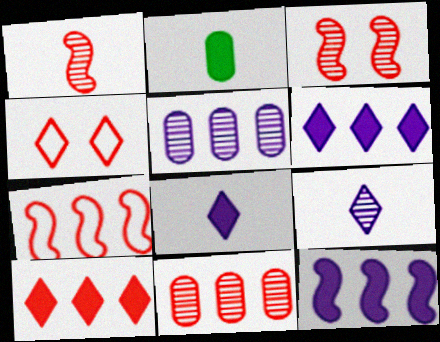[[7, 10, 11]]